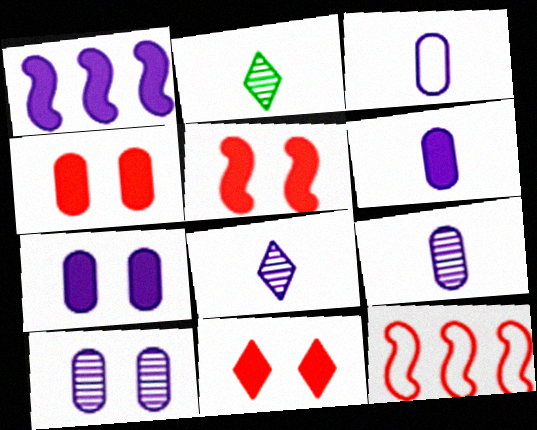[[2, 7, 12], 
[3, 6, 9], 
[4, 5, 11]]